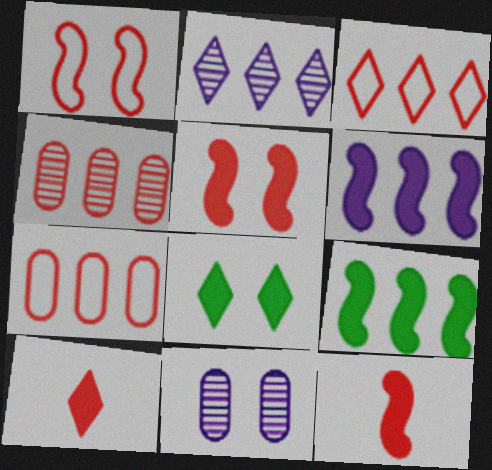[[1, 4, 10], 
[1, 8, 11], 
[2, 7, 9]]